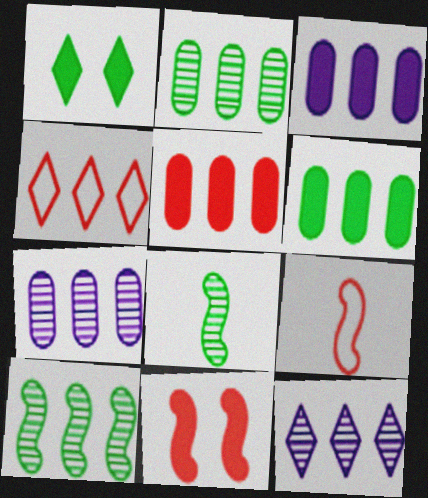[[1, 7, 9], 
[3, 4, 10], 
[3, 5, 6]]